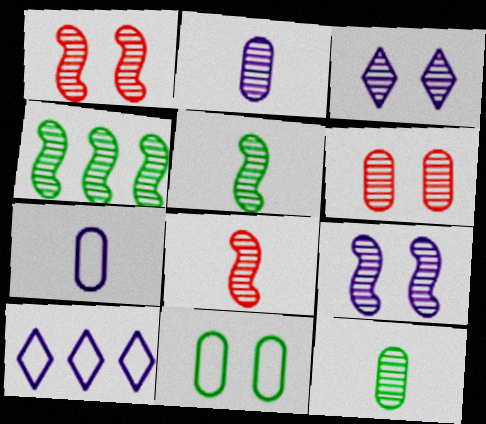[[4, 8, 9]]